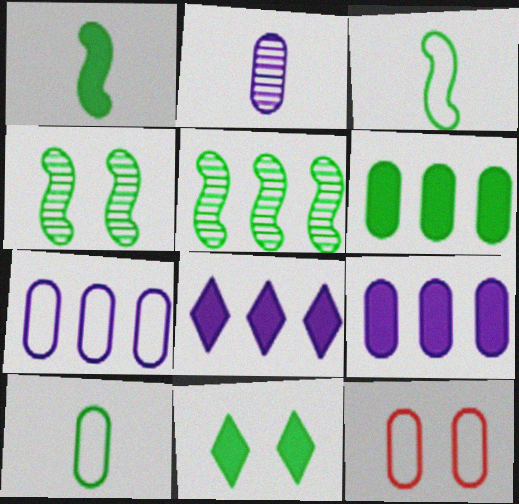[[1, 6, 11], 
[2, 6, 12], 
[5, 10, 11], 
[7, 10, 12]]